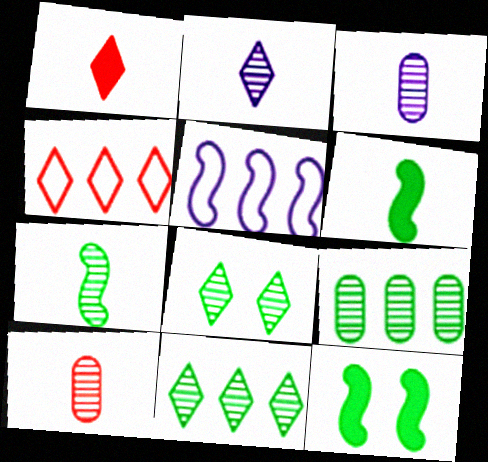[[2, 7, 10], 
[3, 4, 12], 
[7, 8, 9]]